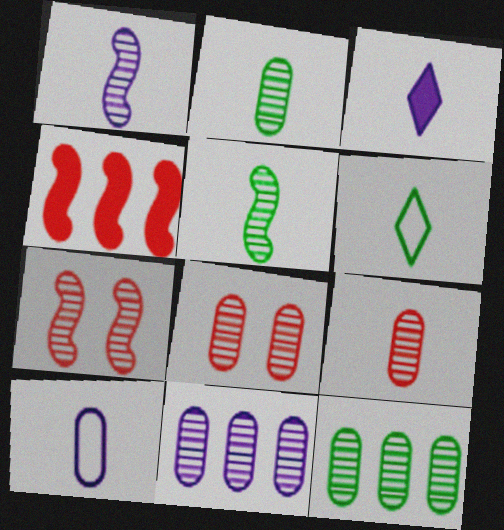[[1, 3, 10], 
[2, 8, 11]]